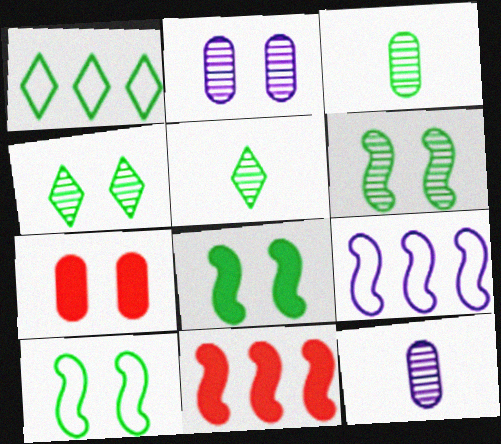[[1, 3, 8], 
[5, 7, 9], 
[6, 8, 10]]